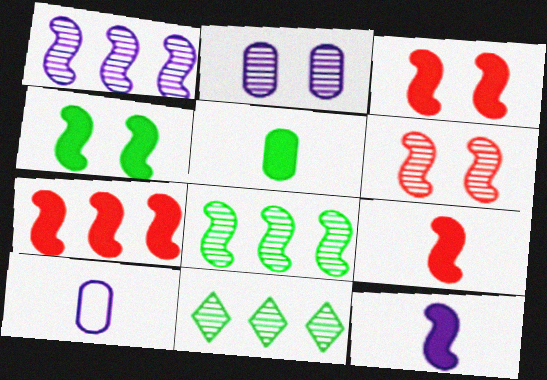[[3, 7, 9], 
[3, 10, 11], 
[4, 7, 12]]